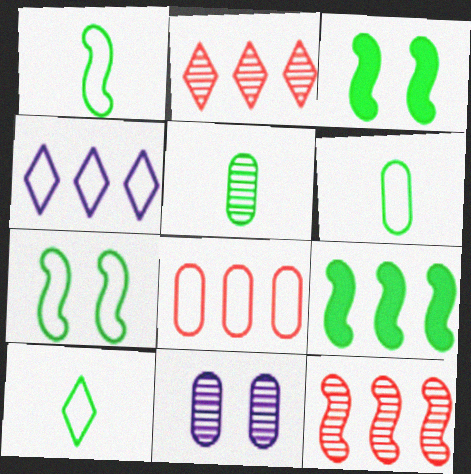[[1, 6, 10]]